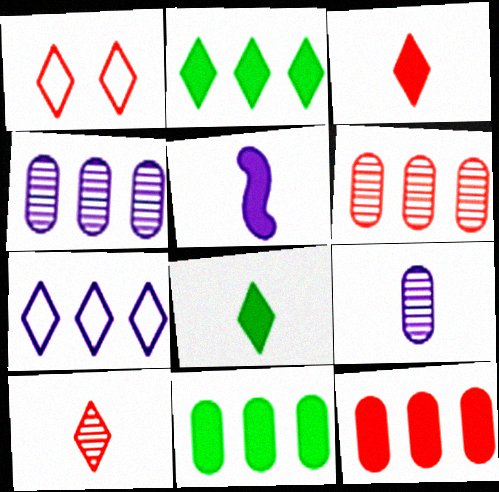[]